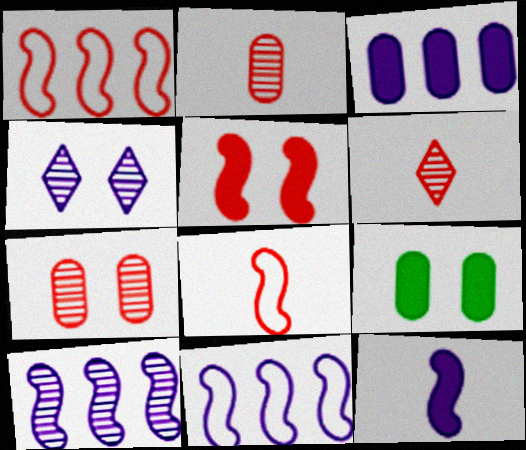[[6, 9, 11]]